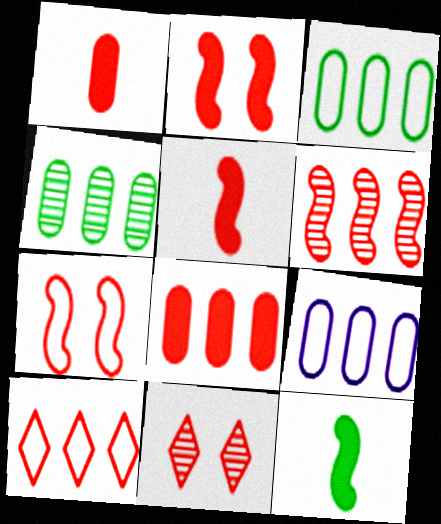[[4, 8, 9], 
[5, 6, 7], 
[6, 8, 10], 
[9, 11, 12]]